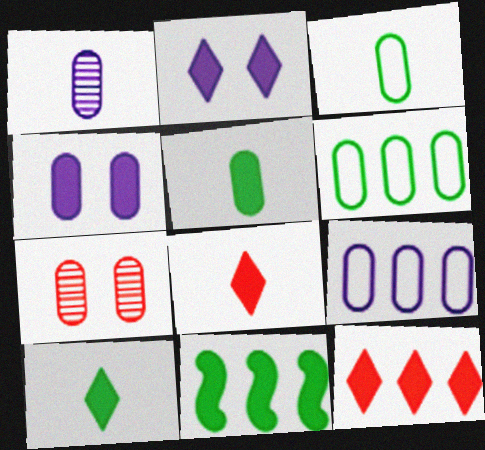[[1, 4, 9], 
[2, 10, 12], 
[4, 8, 11], 
[5, 7, 9]]